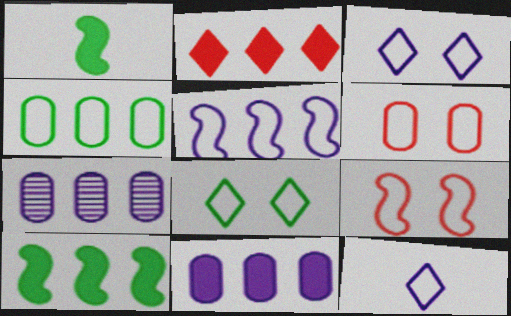[[2, 10, 11], 
[4, 9, 12]]